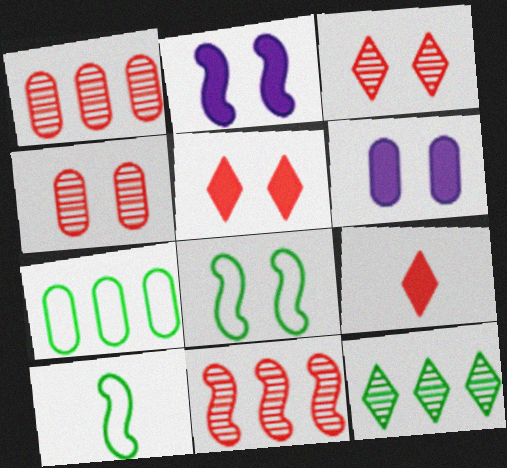[[2, 10, 11], 
[3, 6, 8]]